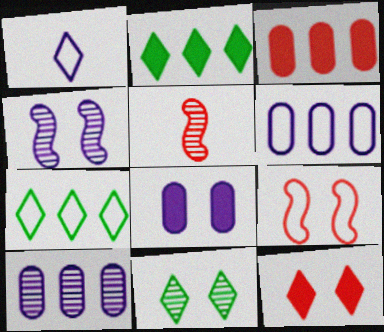[[5, 7, 8], 
[5, 10, 11], 
[8, 9, 11]]